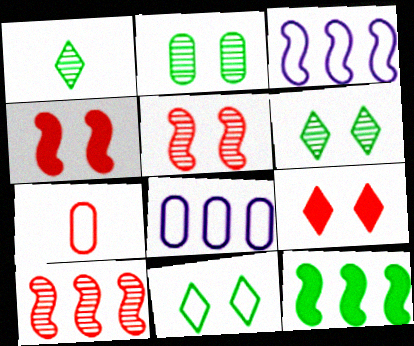[[1, 4, 8], 
[3, 7, 11], 
[3, 10, 12], 
[7, 9, 10]]